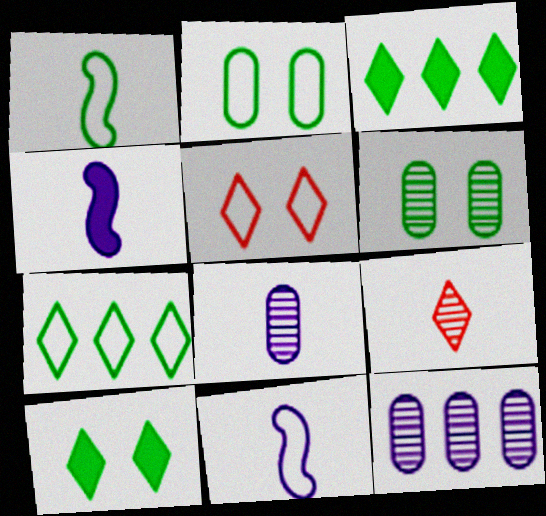[[1, 2, 7], 
[1, 3, 6]]